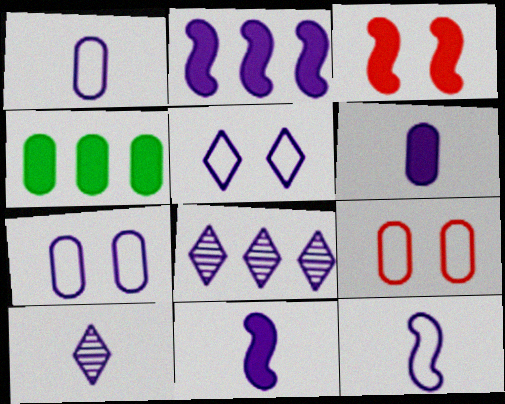[[1, 10, 11], 
[2, 7, 10], 
[6, 10, 12], 
[7, 8, 11]]